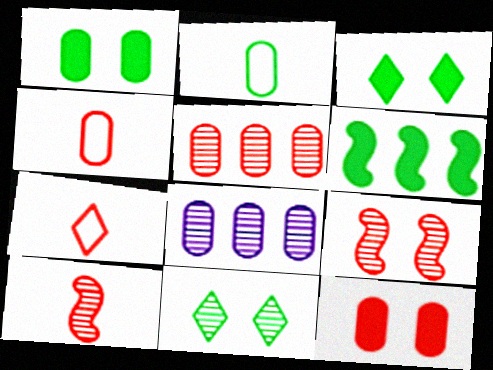[[1, 4, 8], 
[2, 6, 11], 
[2, 8, 12], 
[4, 5, 12], 
[8, 10, 11]]